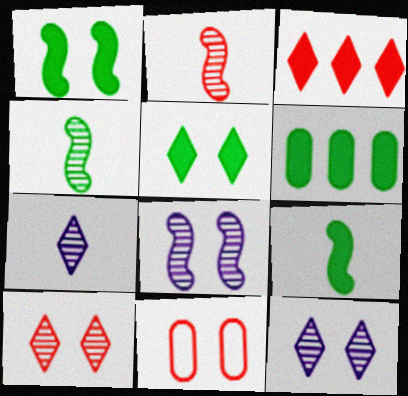[[1, 11, 12], 
[2, 3, 11], 
[5, 6, 9], 
[5, 8, 11]]